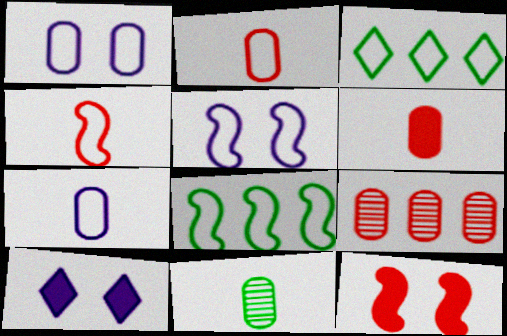[[1, 3, 4], 
[2, 3, 5], 
[4, 5, 8], 
[6, 7, 11]]